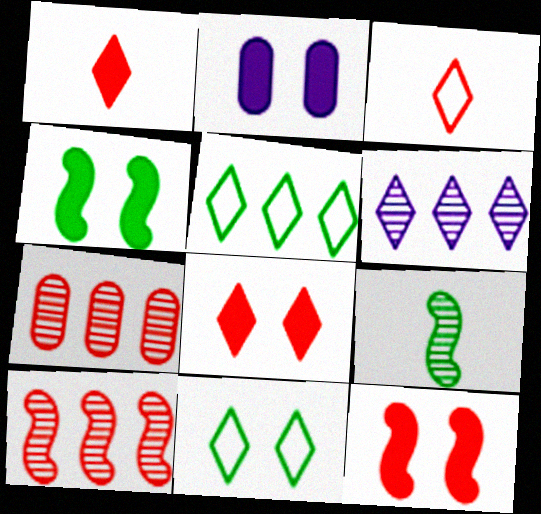[[1, 6, 11], 
[2, 4, 8], 
[3, 7, 12]]